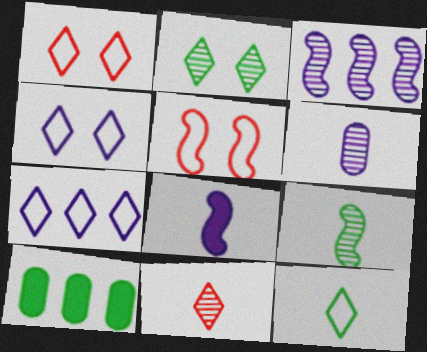[[1, 7, 12], 
[6, 9, 11]]